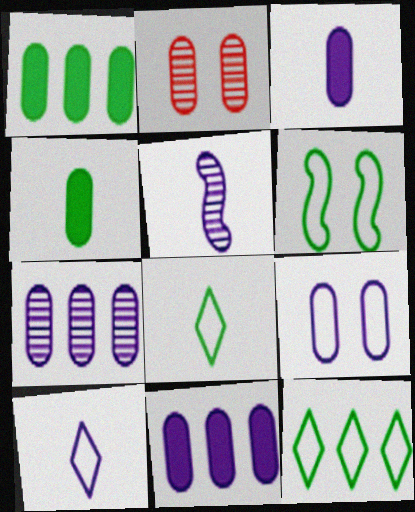[[3, 5, 10], 
[3, 7, 9]]